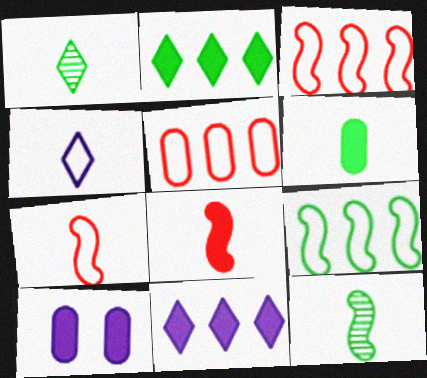[[1, 3, 10], 
[2, 8, 10]]